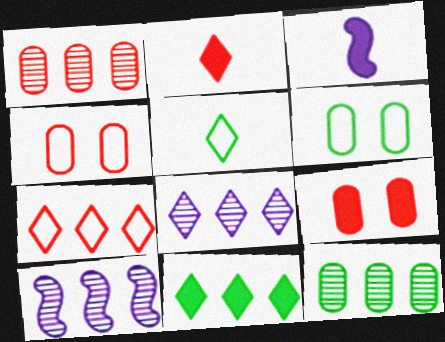[[2, 6, 10], 
[3, 9, 11], 
[5, 9, 10], 
[7, 8, 11]]